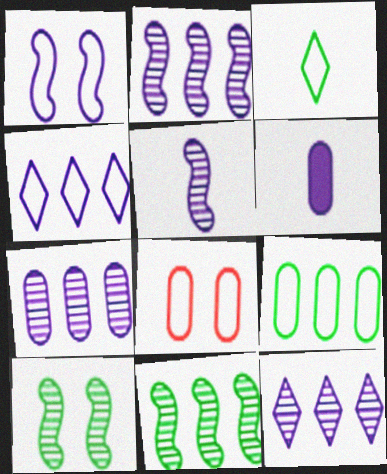[[1, 6, 12], 
[2, 7, 12]]